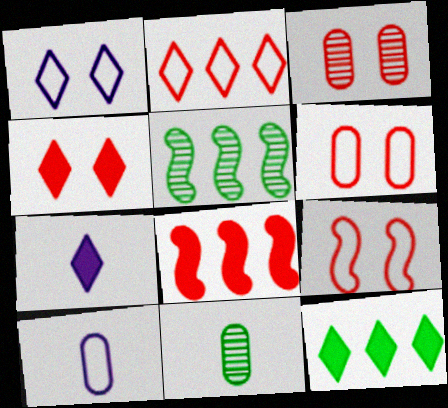[[1, 8, 11], 
[3, 4, 9], 
[4, 5, 10], 
[4, 7, 12], 
[5, 6, 7]]